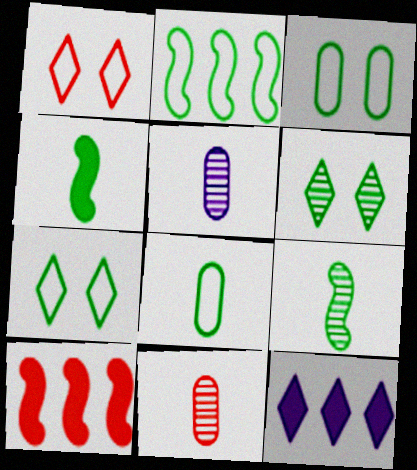[[1, 10, 11], 
[2, 7, 8], 
[5, 7, 10]]